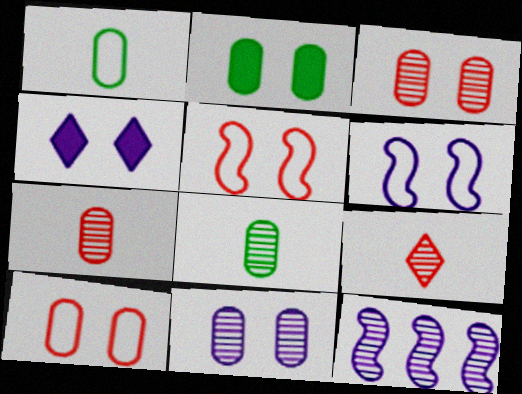[[2, 10, 11], 
[4, 6, 11]]